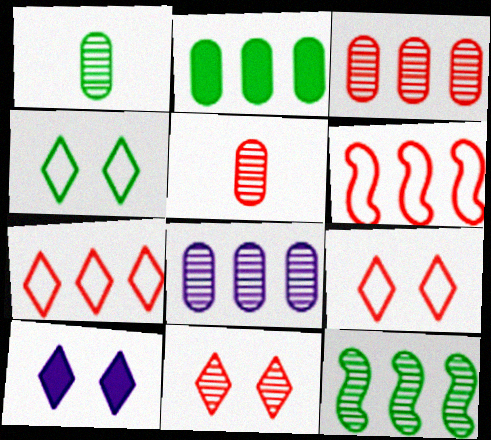[[1, 6, 10], 
[4, 10, 11]]